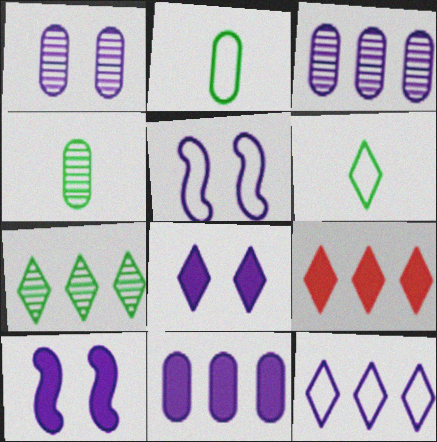[[1, 5, 8], 
[4, 5, 9], 
[7, 9, 12]]